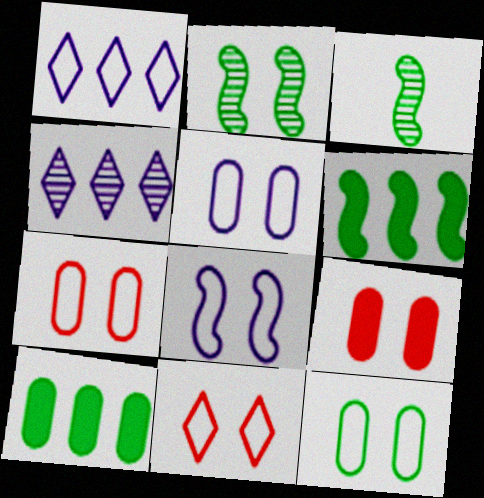[[1, 3, 9], 
[5, 7, 12], 
[8, 11, 12]]